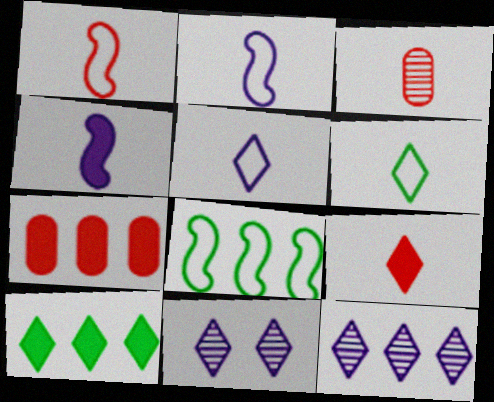[[1, 3, 9], 
[3, 4, 6], 
[7, 8, 12]]